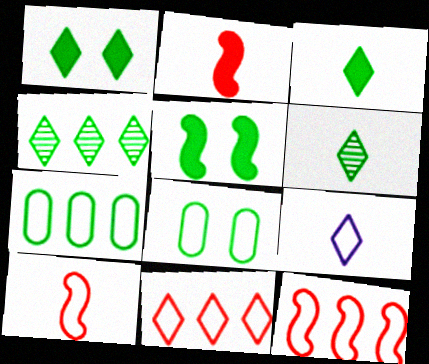[[5, 6, 7], 
[8, 9, 12]]